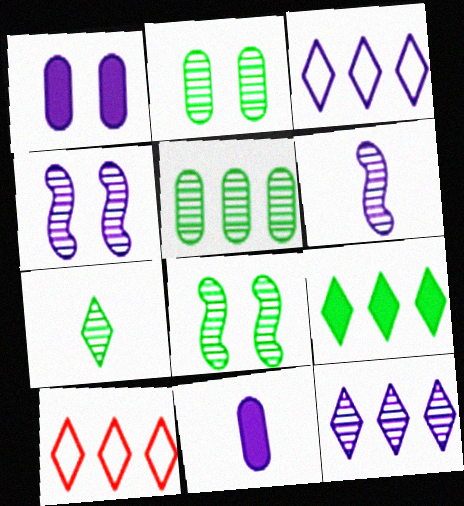[[1, 3, 6], 
[3, 4, 11], 
[5, 7, 8], 
[8, 10, 11], 
[9, 10, 12]]